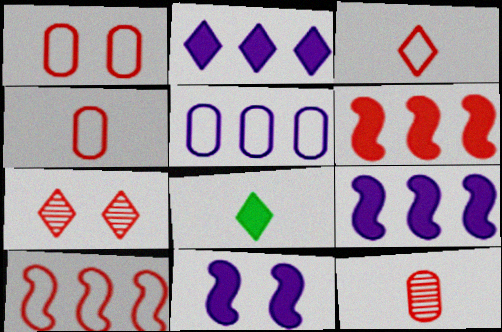[[1, 3, 10], 
[4, 6, 7]]